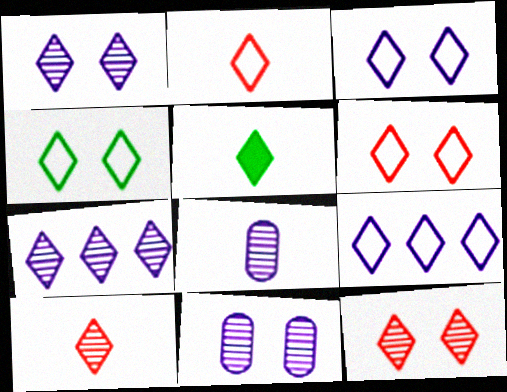[[2, 4, 9], 
[3, 4, 6], 
[5, 6, 7], 
[5, 9, 12]]